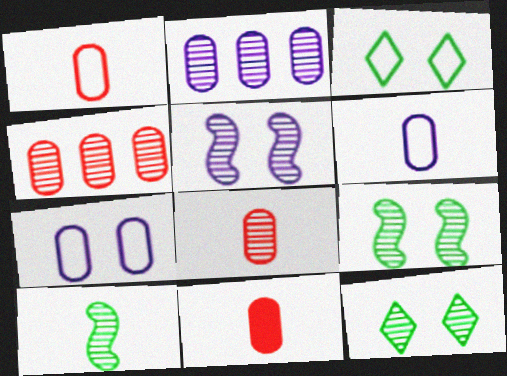[[1, 8, 11]]